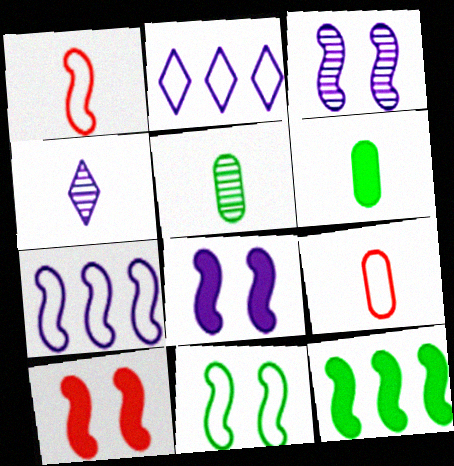[[1, 3, 12], 
[1, 4, 6], 
[1, 7, 11], 
[2, 5, 10], 
[2, 9, 11], 
[3, 10, 11]]